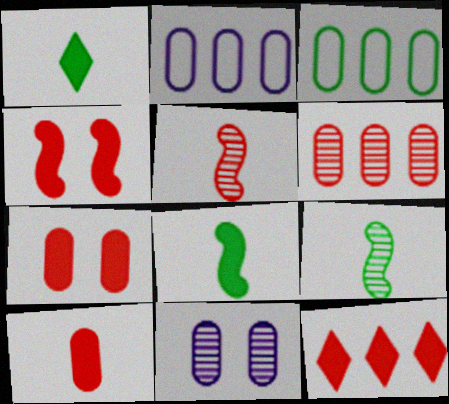[[3, 10, 11], 
[4, 10, 12]]